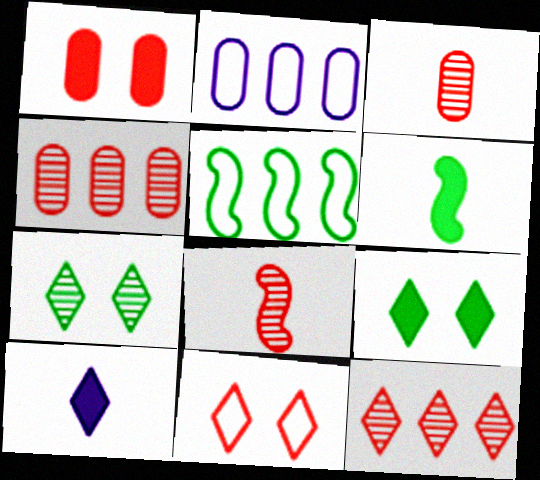[[2, 8, 9]]